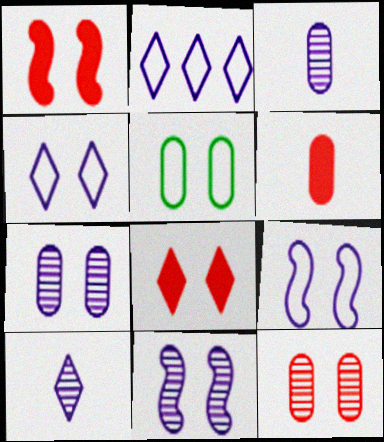[[5, 8, 11]]